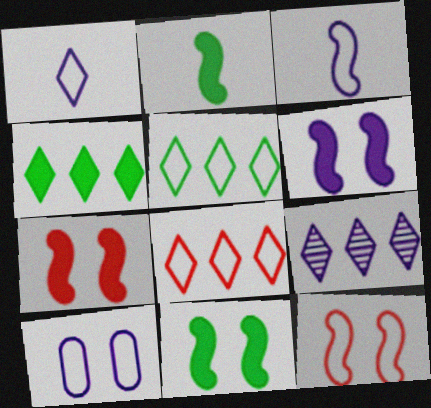[[4, 8, 9], 
[6, 7, 11]]